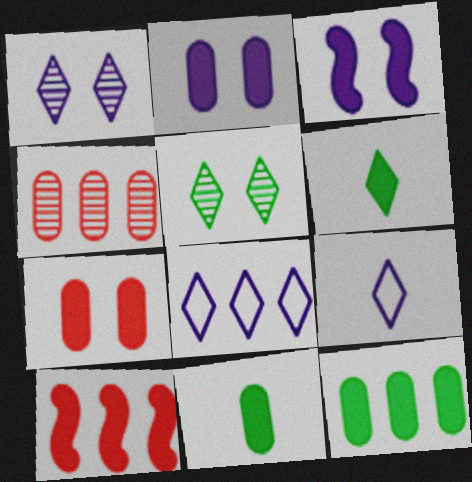[[2, 6, 10]]